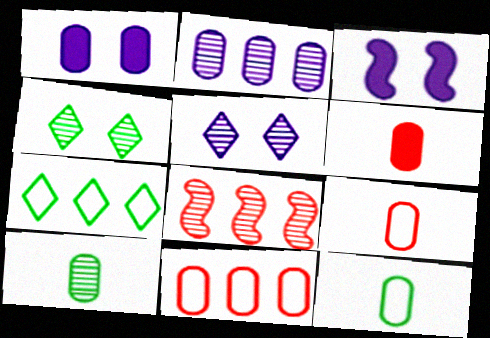[[1, 10, 11], 
[5, 8, 10]]